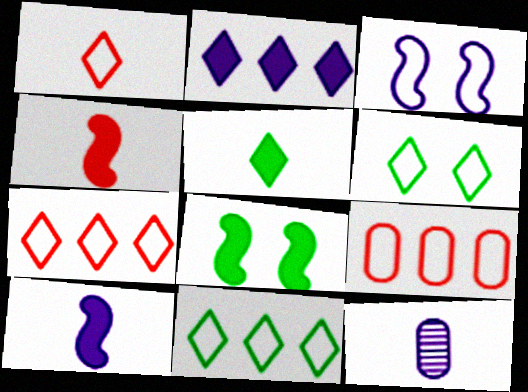[[2, 3, 12], 
[7, 8, 12]]